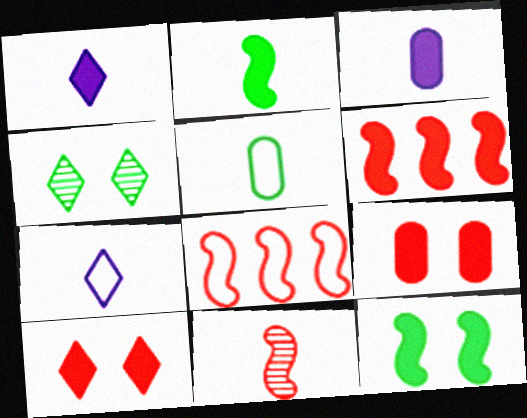[[1, 5, 11], 
[3, 4, 8]]